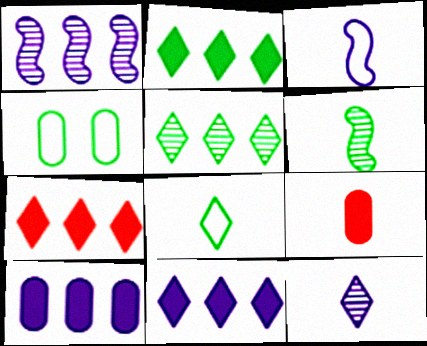[[2, 4, 6], 
[2, 7, 11]]